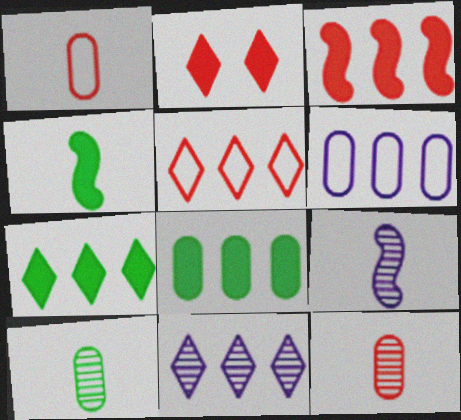[[5, 7, 11]]